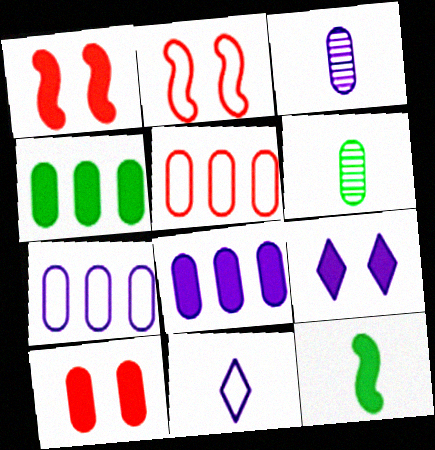[[6, 7, 10]]